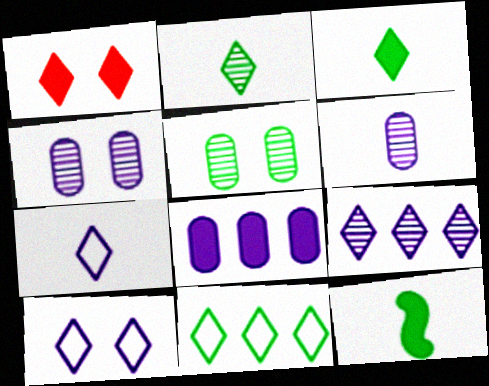[[1, 8, 12], 
[5, 11, 12]]